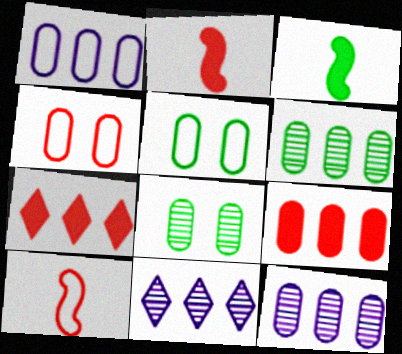[[1, 6, 9], 
[2, 5, 11], 
[3, 4, 11]]